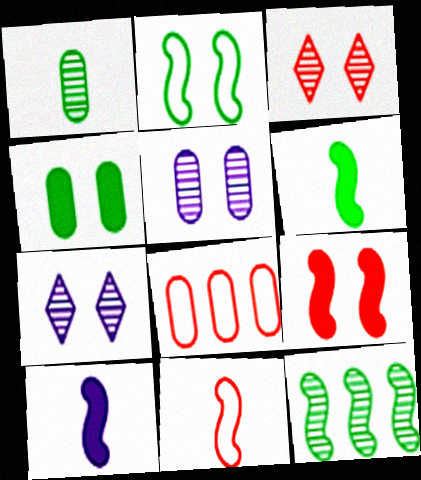[[2, 6, 12], 
[6, 7, 8]]